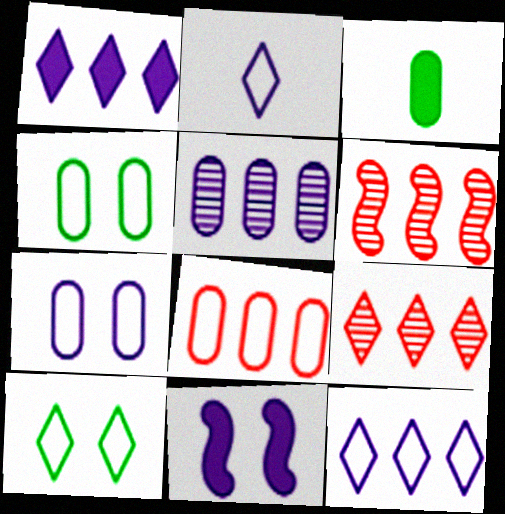[[2, 5, 11]]